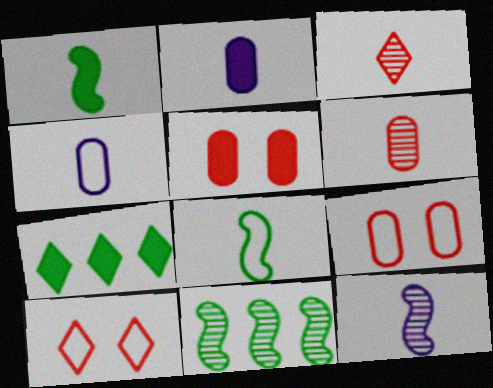[[1, 3, 4], 
[2, 3, 8], 
[2, 10, 11], 
[7, 9, 12]]